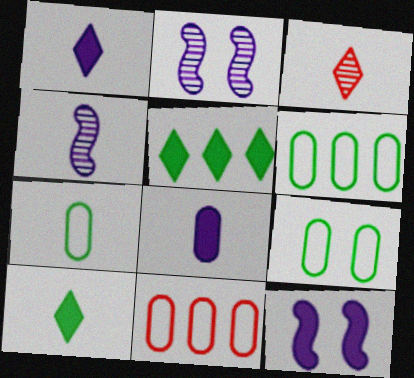[[2, 10, 11], 
[3, 6, 12], 
[6, 7, 9]]